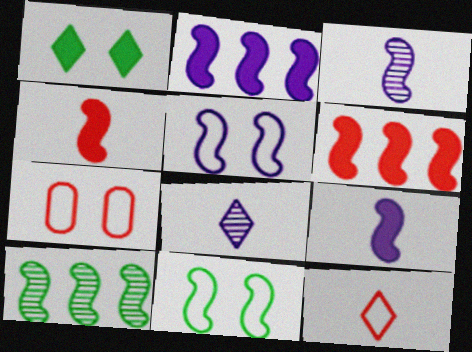[[2, 3, 5], 
[3, 6, 11], 
[4, 5, 10]]